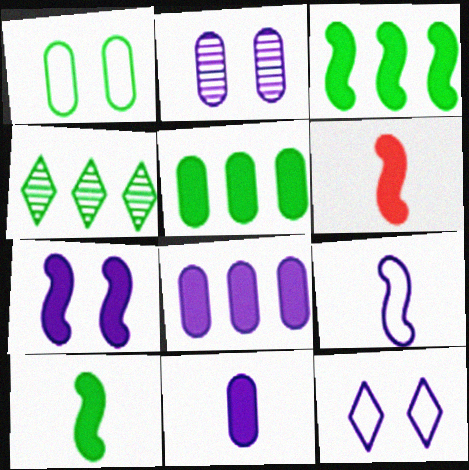[[1, 4, 10], 
[2, 7, 12], 
[3, 6, 7]]